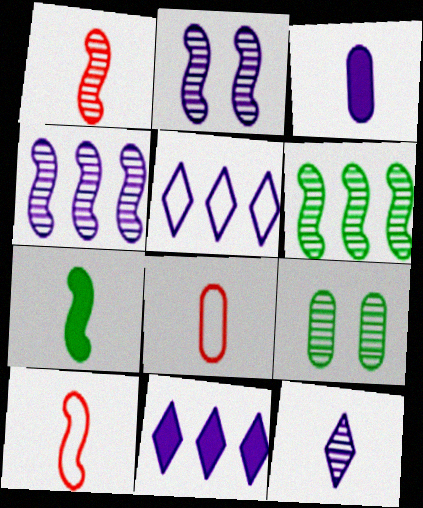[[1, 2, 6], 
[2, 3, 5], 
[7, 8, 12], 
[9, 10, 11]]